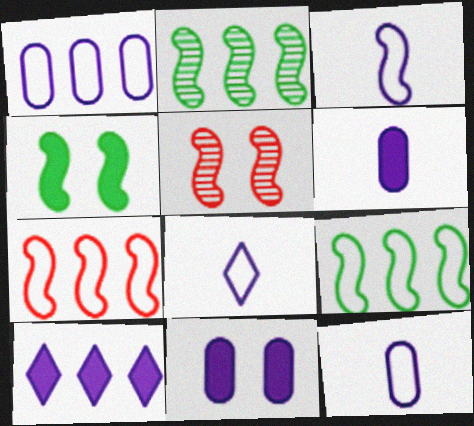[[3, 8, 12]]